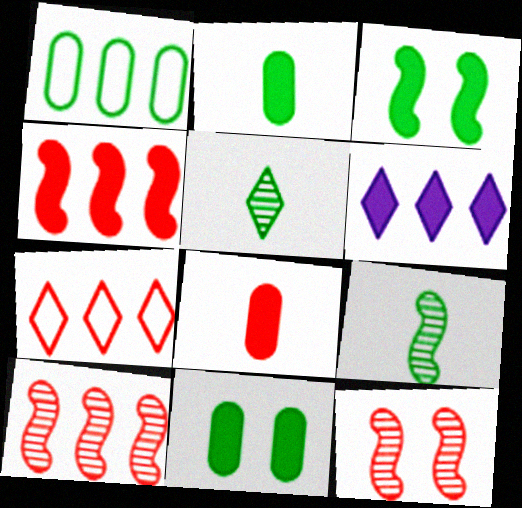[[1, 3, 5], 
[1, 6, 10], 
[3, 6, 8], 
[7, 8, 12]]